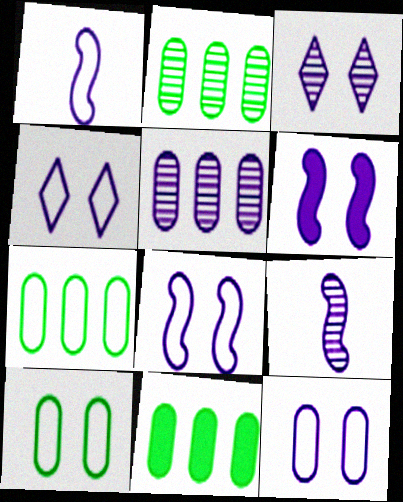[[2, 7, 11], 
[3, 5, 9], 
[3, 6, 12], 
[4, 8, 12]]